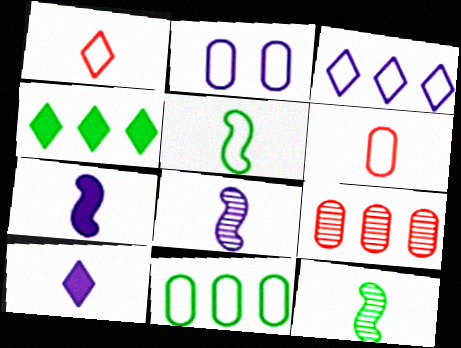[[2, 6, 11], 
[6, 10, 12]]